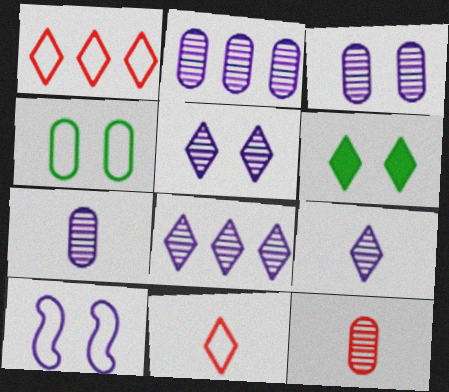[[1, 6, 9], 
[2, 3, 7], 
[5, 8, 9], 
[6, 8, 11]]